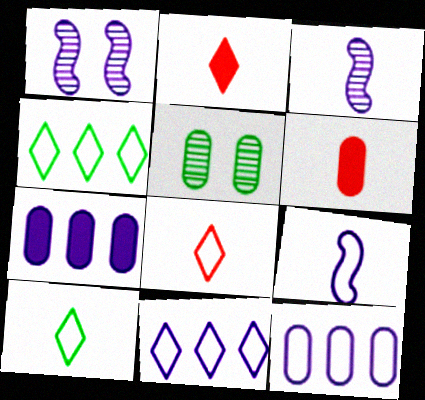[[1, 4, 6], 
[3, 6, 10], 
[5, 6, 12]]